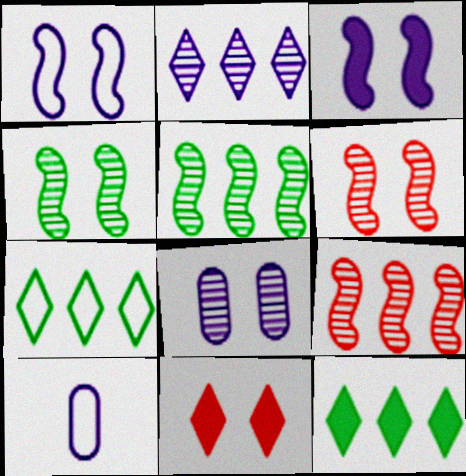[[2, 3, 10], 
[5, 10, 11], 
[6, 10, 12]]